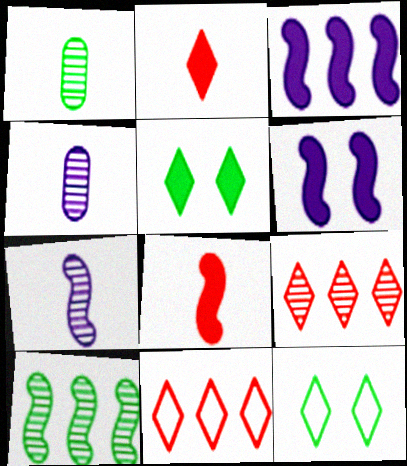[[1, 6, 11]]